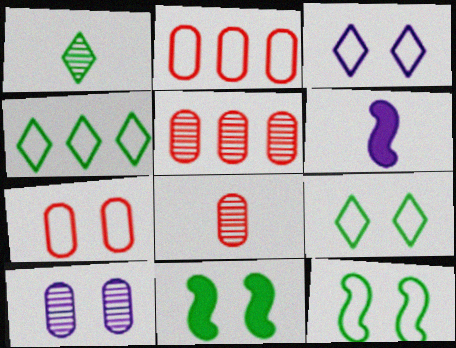[[3, 7, 12], 
[5, 6, 9]]